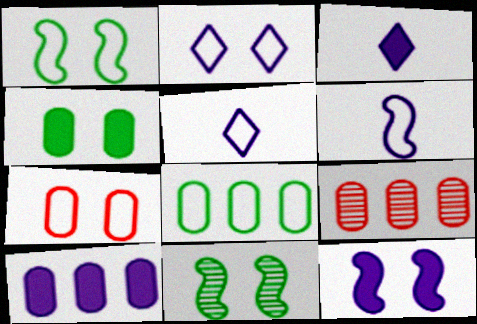[[1, 2, 7], 
[1, 3, 9], 
[3, 10, 12], 
[8, 9, 10]]